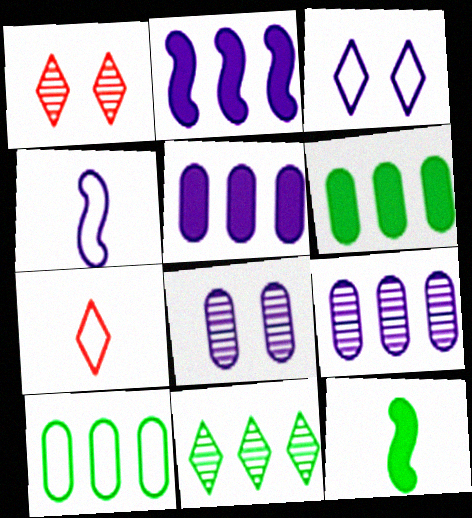[[1, 4, 6]]